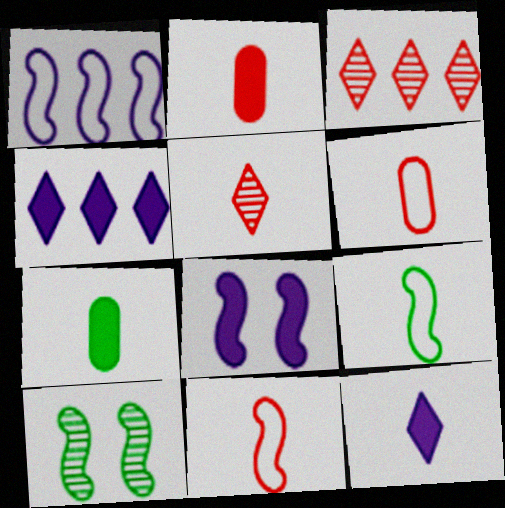[[2, 5, 11], 
[4, 6, 10]]